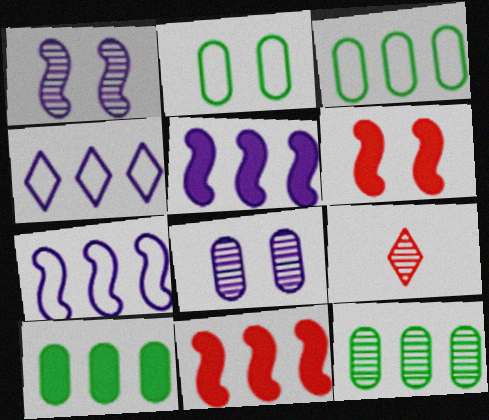[[1, 9, 12], 
[2, 5, 9], 
[3, 10, 12], 
[4, 11, 12]]